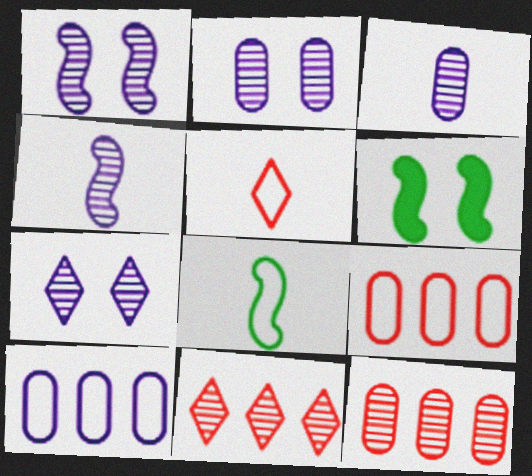[[1, 2, 7]]